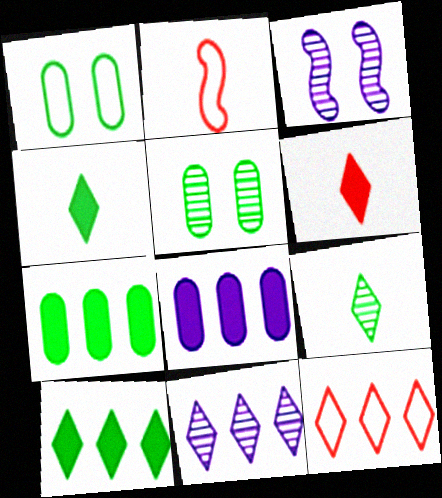[[10, 11, 12]]